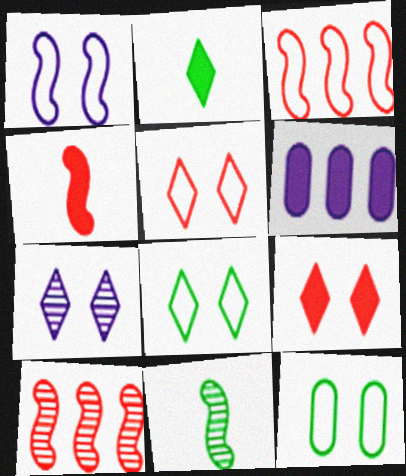[[1, 5, 12], 
[5, 6, 11], 
[7, 8, 9]]